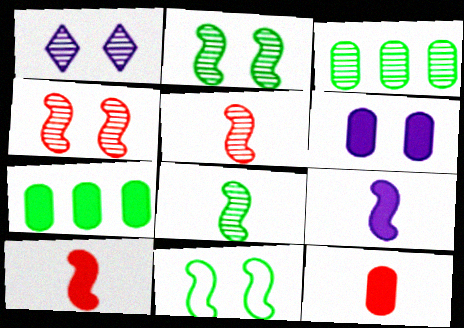[[1, 3, 5], 
[6, 7, 12]]